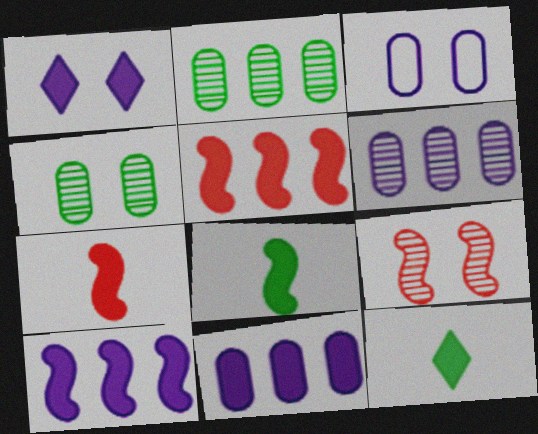[]